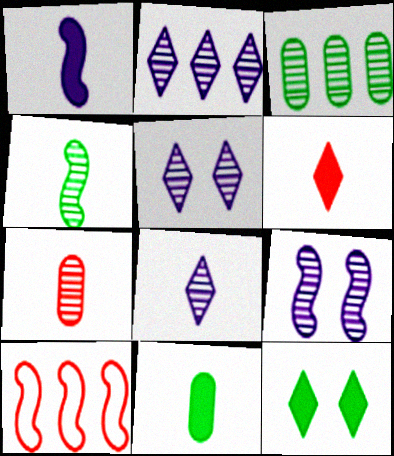[[1, 6, 11], 
[2, 5, 8], 
[4, 7, 8], 
[5, 10, 11]]